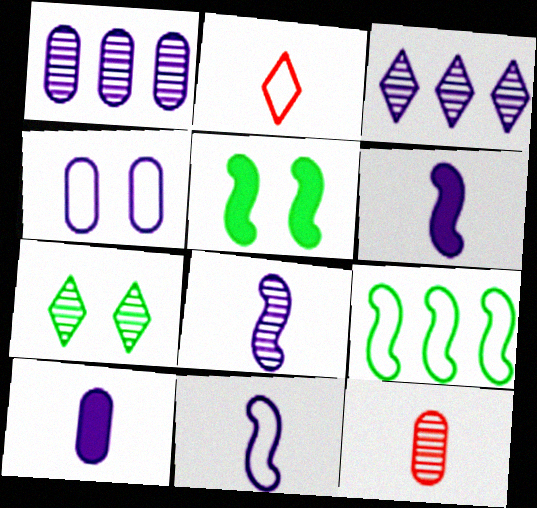[[1, 2, 5], 
[1, 4, 10], 
[2, 4, 9], 
[3, 4, 6], 
[6, 8, 11]]